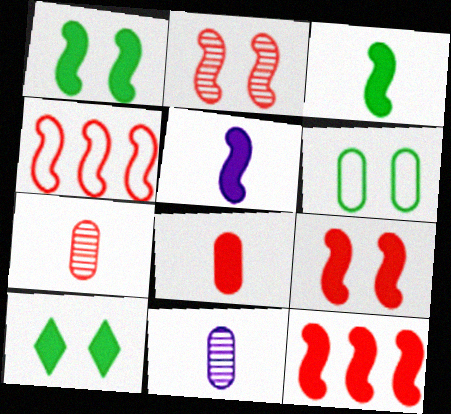[[1, 5, 12], 
[4, 10, 11]]